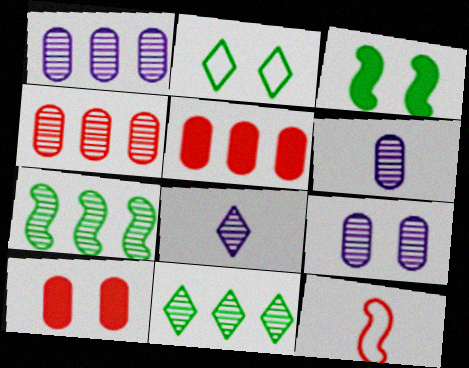[[1, 6, 9]]